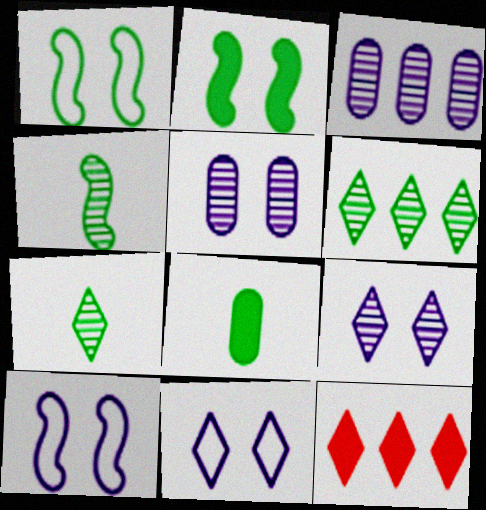[[1, 6, 8], 
[7, 11, 12]]